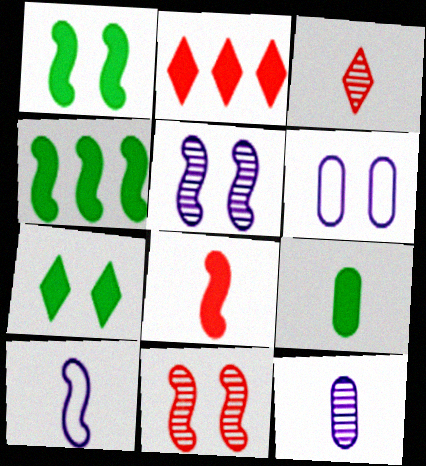[[3, 4, 6], 
[3, 9, 10], 
[4, 7, 9], 
[4, 10, 11], 
[6, 7, 11]]